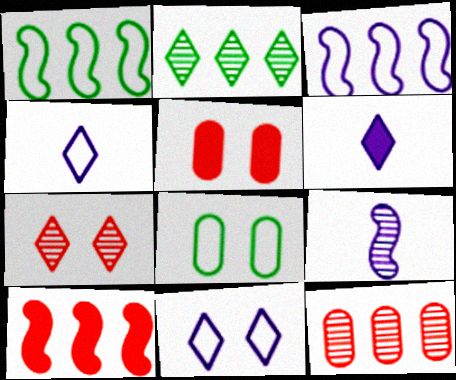[]